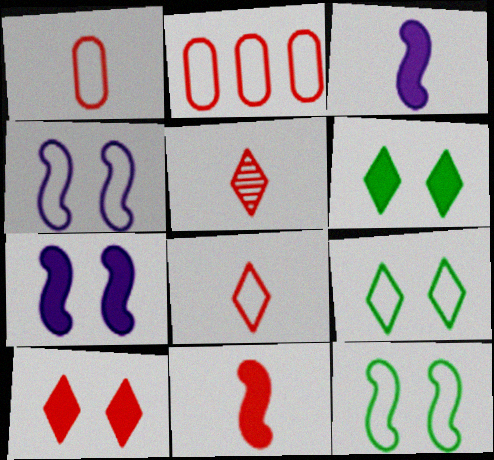[[1, 5, 11]]